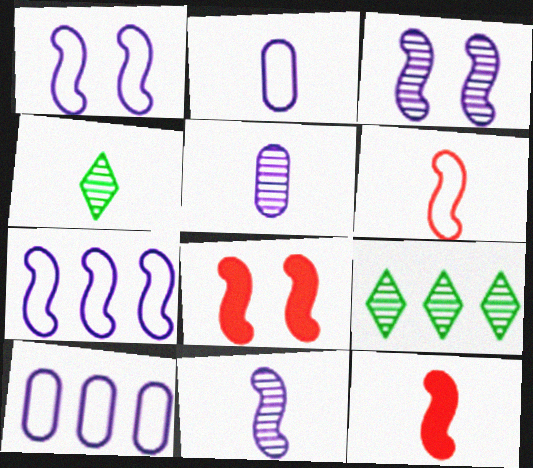[[2, 4, 12], 
[2, 8, 9], 
[4, 8, 10]]